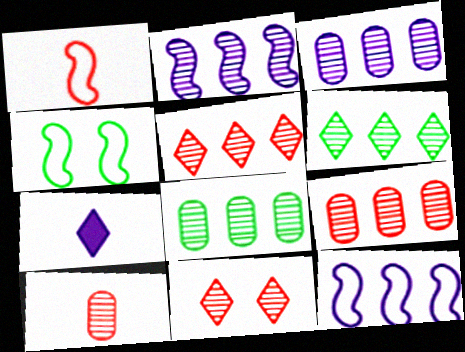[[1, 4, 12], 
[2, 5, 8], 
[2, 6, 9], 
[3, 8, 9], 
[4, 7, 9]]